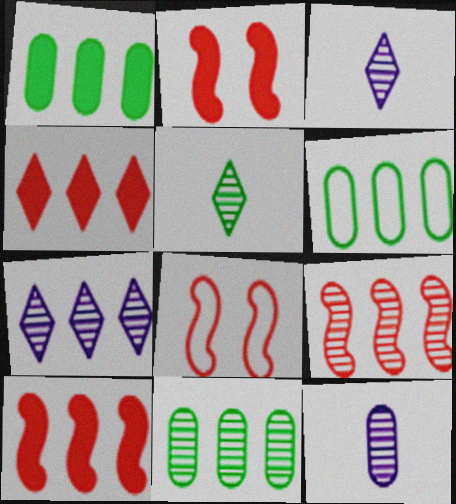[[1, 3, 8], 
[1, 6, 11], 
[2, 3, 6], 
[6, 7, 10], 
[7, 9, 11]]